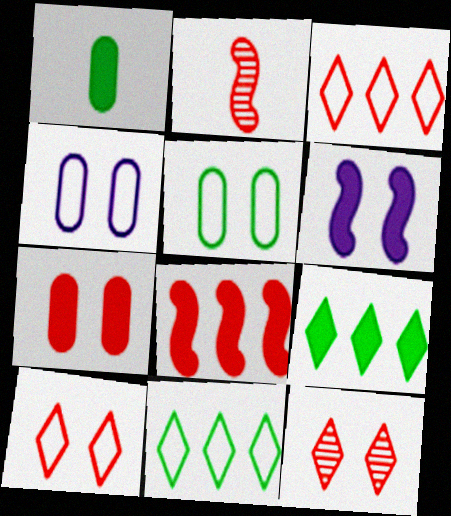[[2, 3, 7], 
[2, 4, 9], 
[5, 6, 12]]